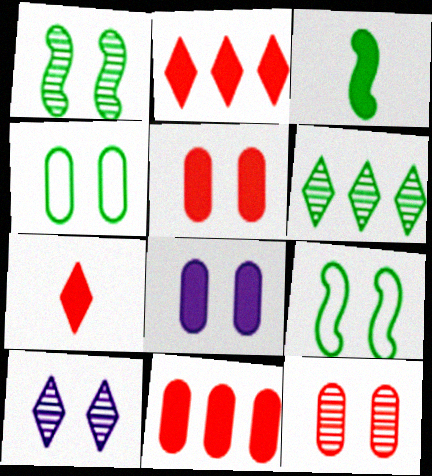[[1, 10, 12], 
[2, 3, 8], 
[3, 4, 6], 
[4, 8, 12], 
[5, 9, 10]]